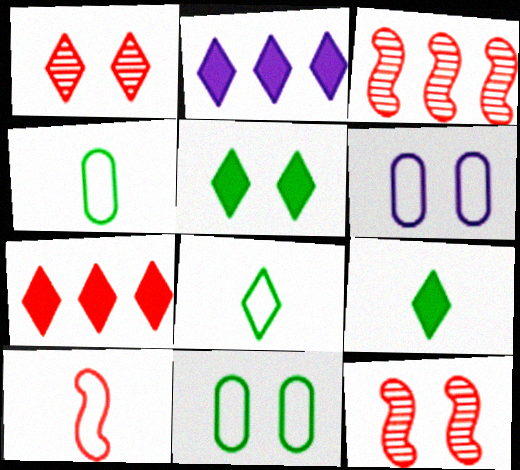[[1, 2, 8], 
[2, 4, 12], 
[3, 6, 9], 
[5, 6, 12]]